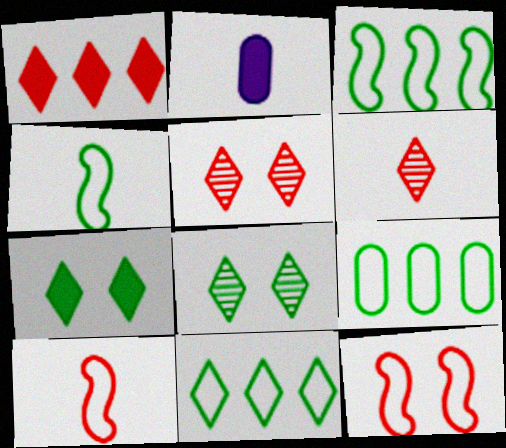[[2, 3, 5], 
[2, 4, 6], 
[3, 9, 11]]